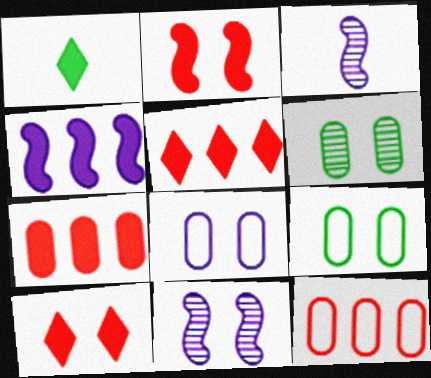[[1, 11, 12], 
[3, 5, 9], 
[9, 10, 11]]